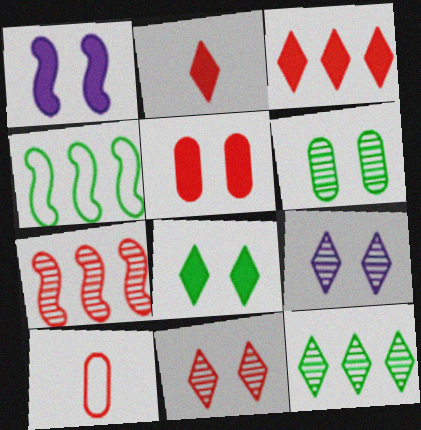[[1, 5, 8], 
[1, 10, 12]]